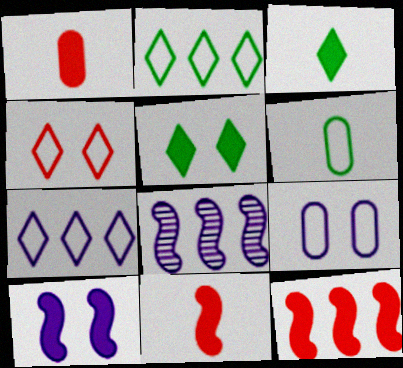[]